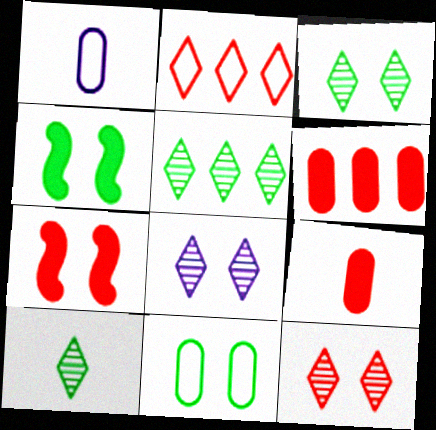[[1, 5, 7], 
[3, 4, 11], 
[3, 5, 10], 
[3, 8, 12], 
[7, 8, 11]]